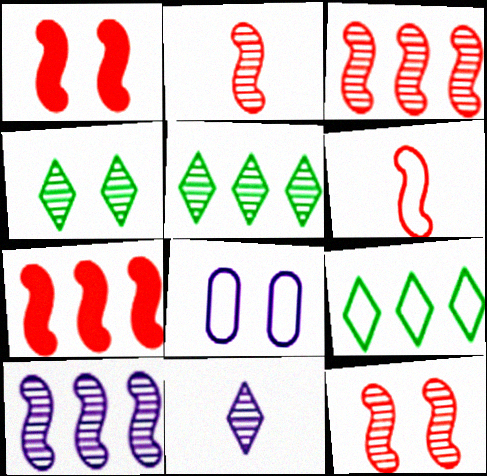[[1, 3, 6], 
[1, 4, 8], 
[2, 3, 12], 
[6, 7, 12], 
[6, 8, 9]]